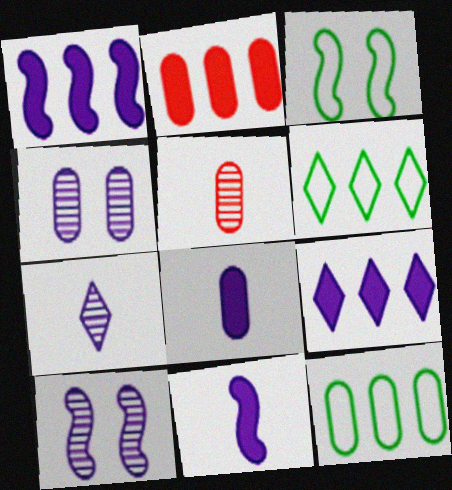[[2, 3, 7], 
[3, 5, 9]]